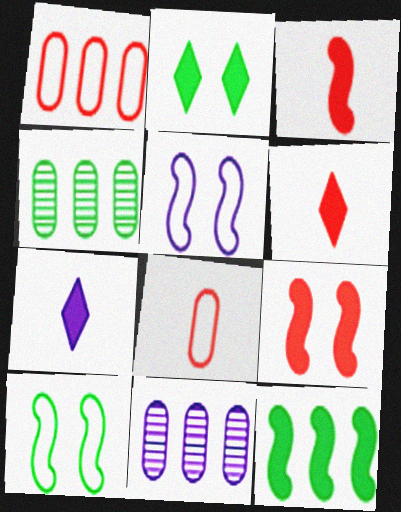[[4, 5, 6], 
[5, 7, 11], 
[6, 10, 11]]